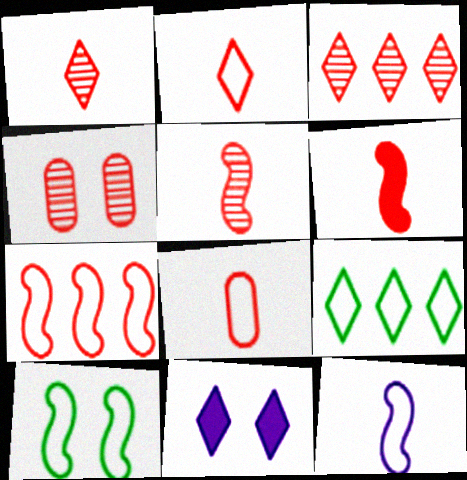[[1, 6, 8], 
[1, 9, 11], 
[3, 4, 5], 
[4, 10, 11], 
[7, 10, 12]]